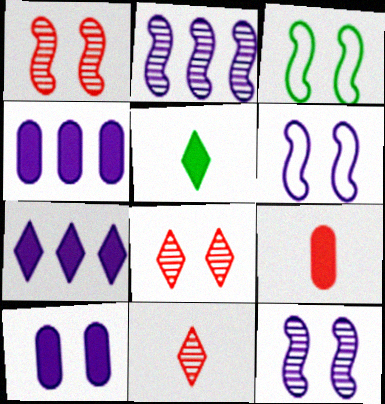[[3, 4, 11], 
[3, 8, 10]]